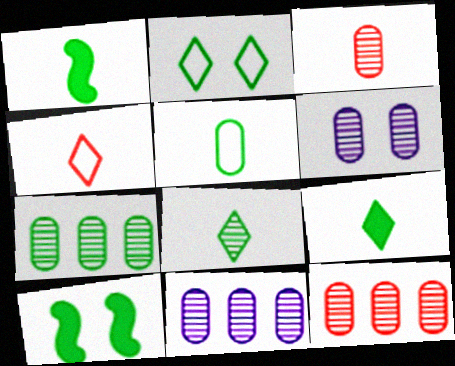[[1, 2, 7], 
[1, 5, 8], 
[3, 6, 7], 
[4, 10, 11], 
[7, 11, 12]]